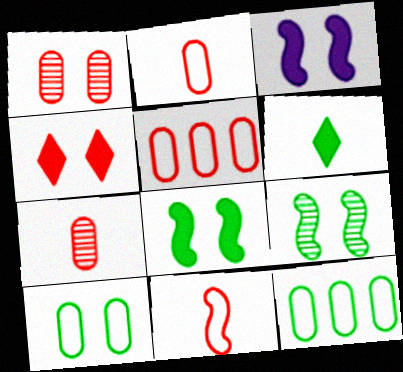[[6, 9, 12]]